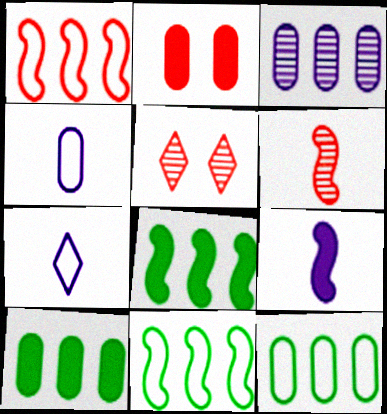[[4, 5, 8], 
[5, 9, 12]]